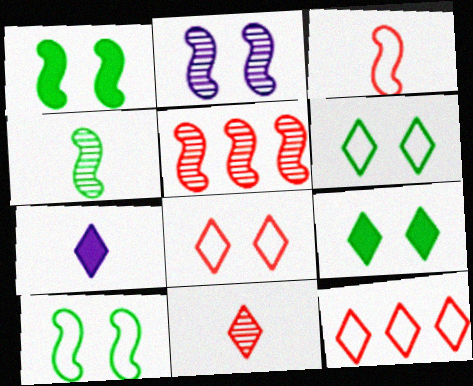[[2, 4, 5]]